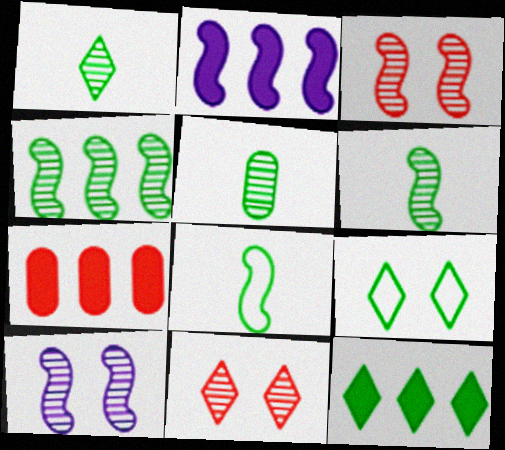[[1, 5, 6], 
[1, 9, 12], 
[2, 3, 8], 
[2, 7, 12]]